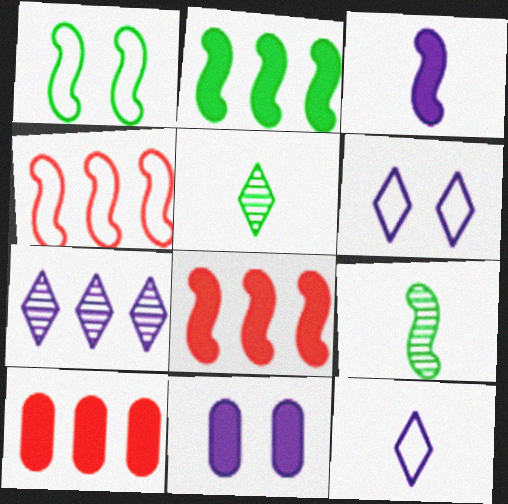[[1, 2, 9], 
[4, 5, 11], 
[6, 9, 10]]